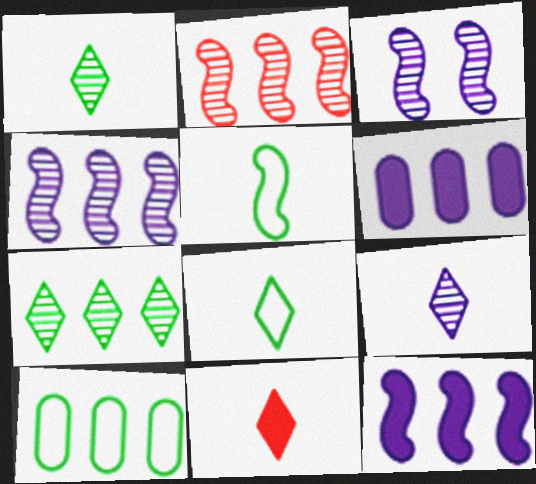[[3, 10, 11], 
[8, 9, 11]]